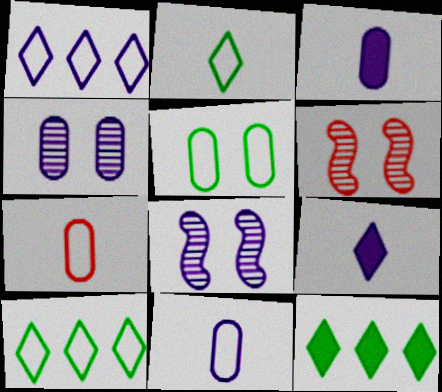[[1, 3, 8], 
[3, 6, 10], 
[6, 11, 12], 
[7, 8, 12]]